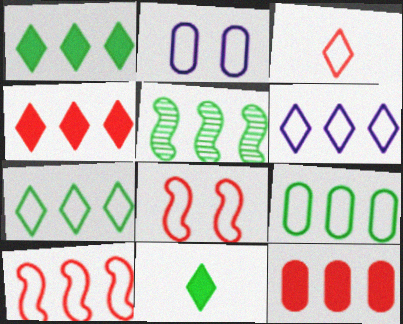[[1, 5, 9], 
[5, 6, 12], 
[6, 9, 10]]